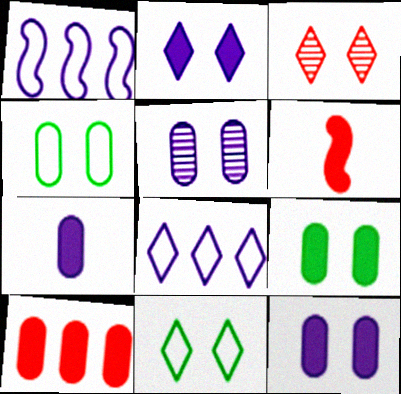[[2, 3, 11], 
[7, 9, 10]]